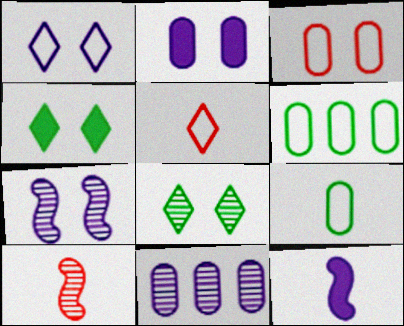[[1, 2, 7], 
[1, 11, 12], 
[3, 4, 7], 
[8, 10, 11]]